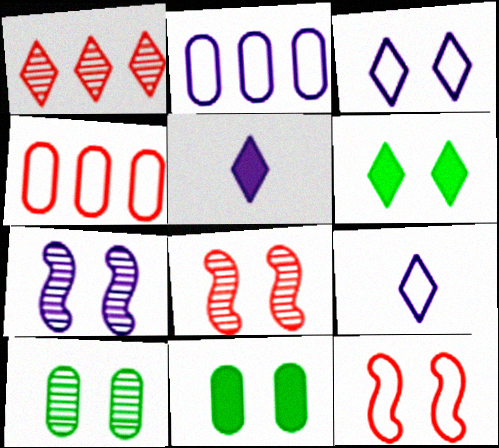[[1, 6, 9], 
[2, 5, 7], 
[3, 8, 11]]